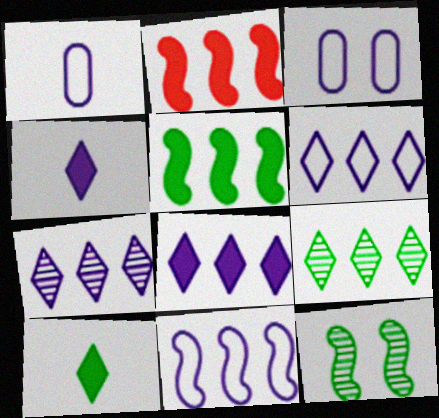[[6, 7, 8]]